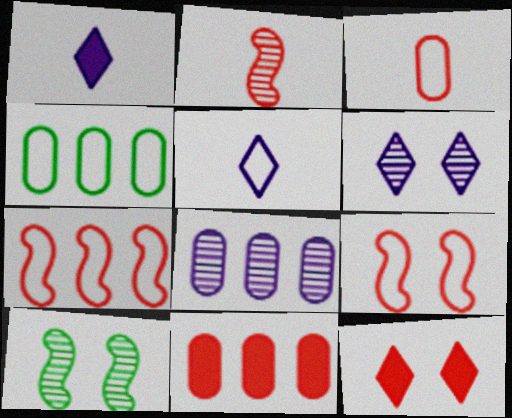[[4, 5, 9], 
[4, 8, 11], 
[5, 10, 11]]